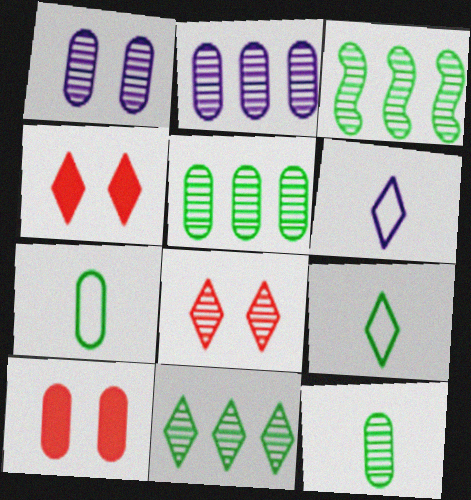[[2, 7, 10], 
[3, 5, 11], 
[3, 6, 10], 
[4, 6, 11]]